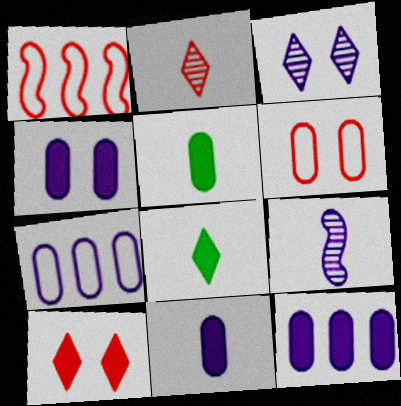[[1, 3, 5], 
[4, 11, 12]]